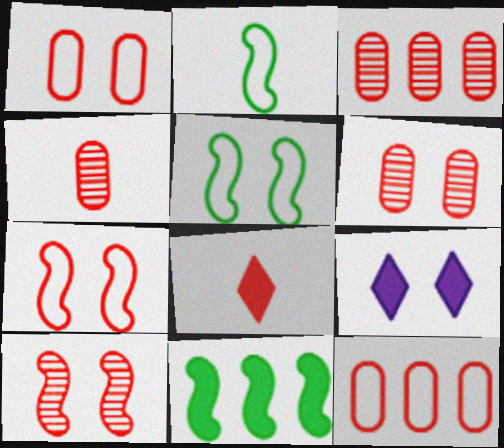[[2, 3, 9], 
[3, 4, 6], 
[3, 7, 8], 
[5, 6, 9], 
[8, 10, 12]]